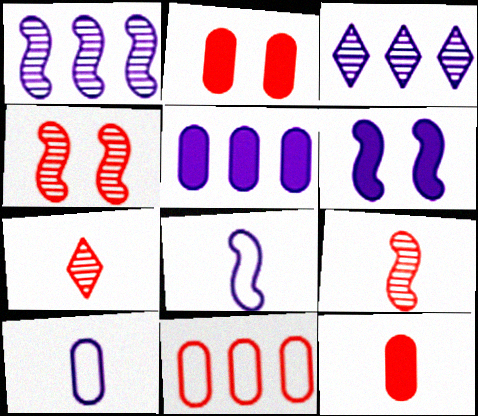[[1, 6, 8], 
[3, 6, 10]]